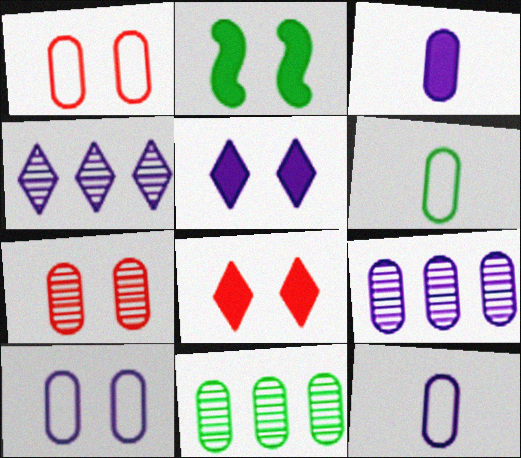[[1, 3, 11], 
[3, 9, 10]]